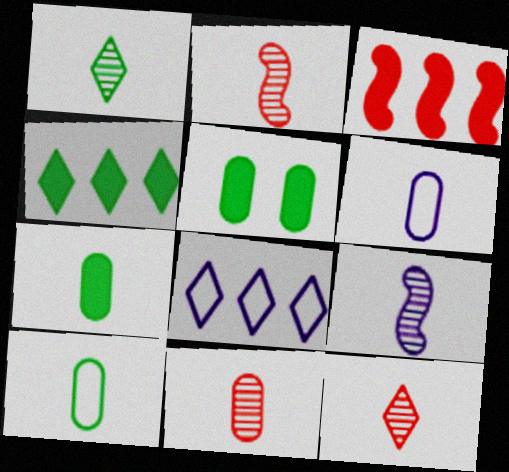[[1, 9, 11], 
[2, 5, 8], 
[2, 11, 12], 
[6, 7, 11]]